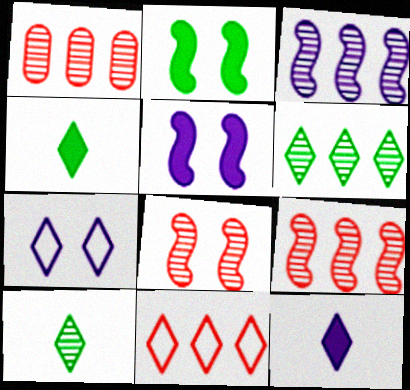[[1, 3, 6]]